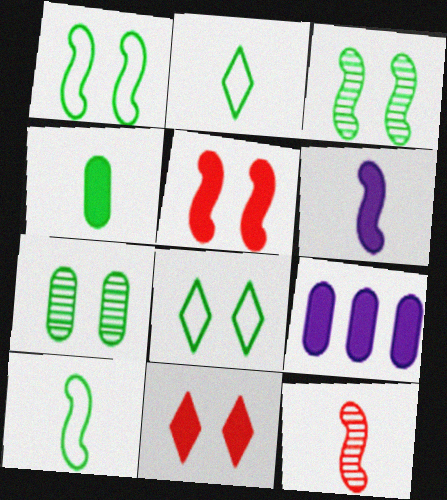[[6, 10, 12], 
[8, 9, 12]]